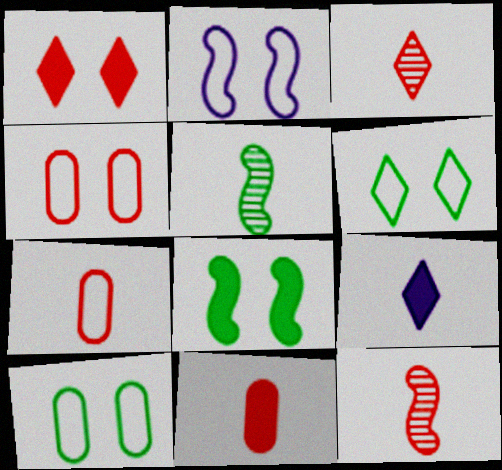[[2, 4, 6], 
[5, 7, 9]]